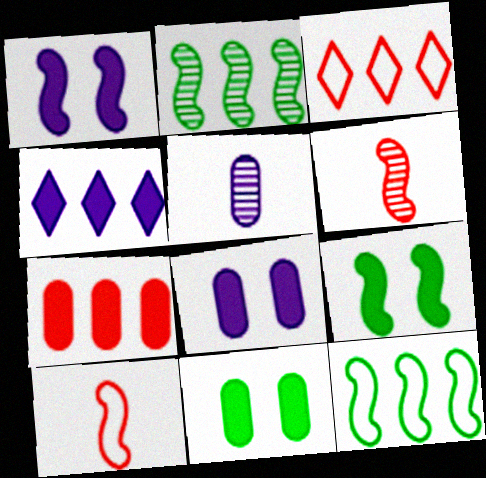[[1, 2, 10], 
[1, 6, 12], 
[3, 5, 9]]